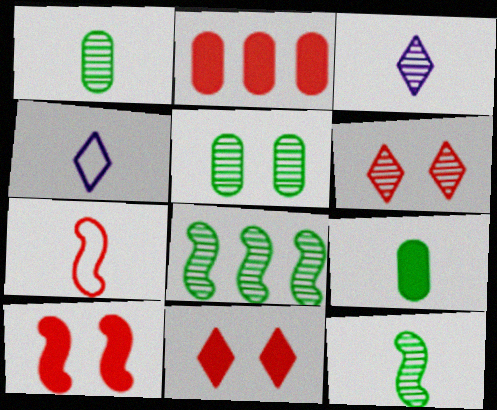[[2, 6, 7], 
[3, 7, 9]]